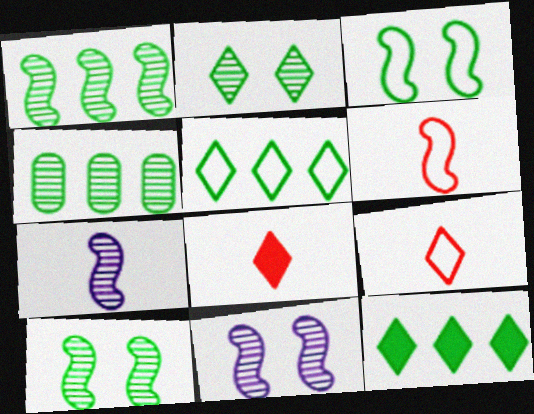[]